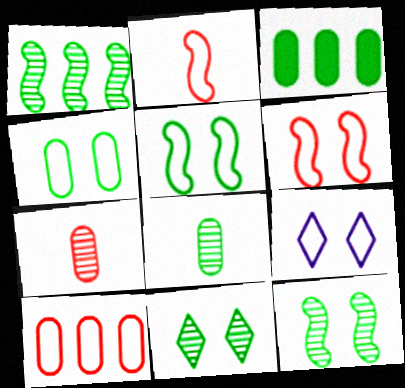[[1, 8, 11], 
[3, 4, 8], 
[4, 6, 9]]